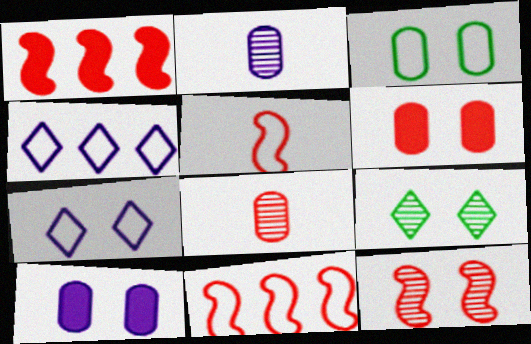[[1, 5, 12], 
[3, 4, 5]]